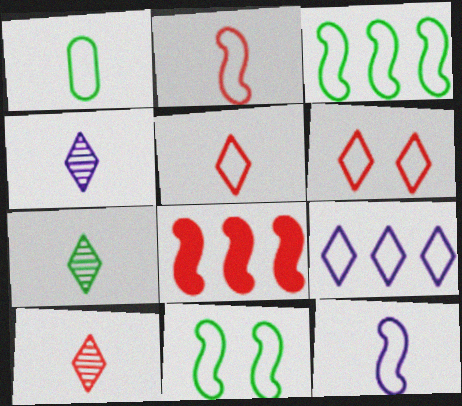[[1, 5, 12], 
[4, 7, 10]]